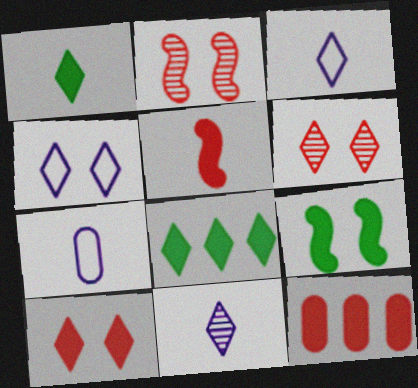[[2, 7, 8], 
[3, 6, 8], 
[5, 10, 12]]